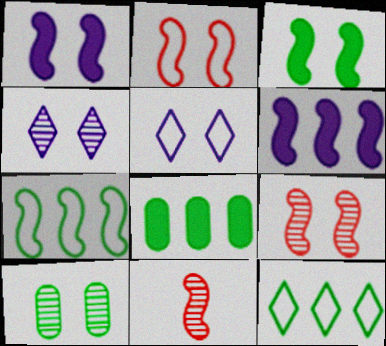[[1, 7, 11], 
[4, 9, 10], 
[5, 8, 11]]